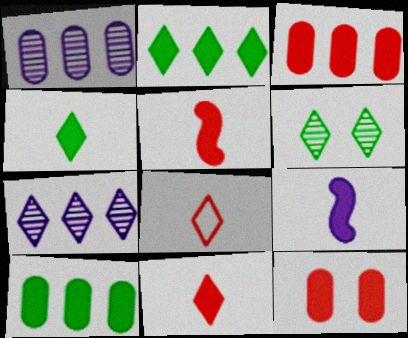[[2, 9, 12]]